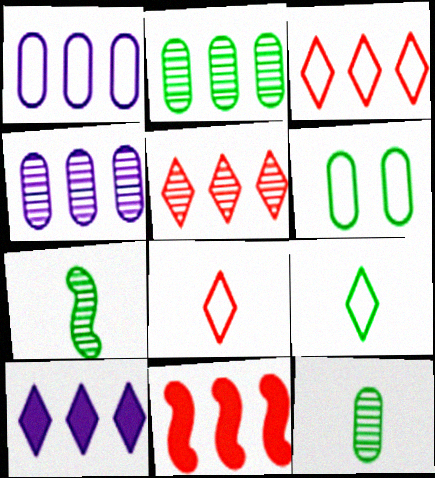[]